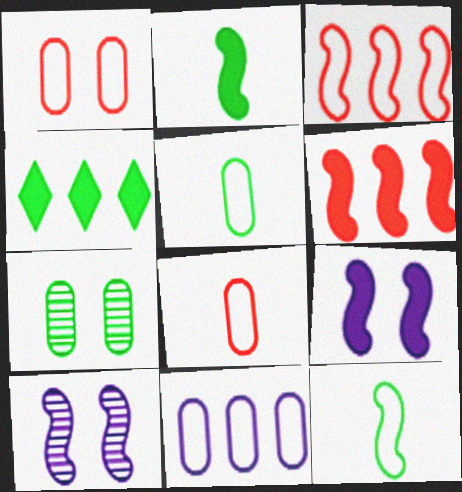[[1, 5, 11], 
[2, 3, 10], 
[2, 6, 9], 
[4, 7, 12], 
[4, 8, 10], 
[6, 10, 12]]